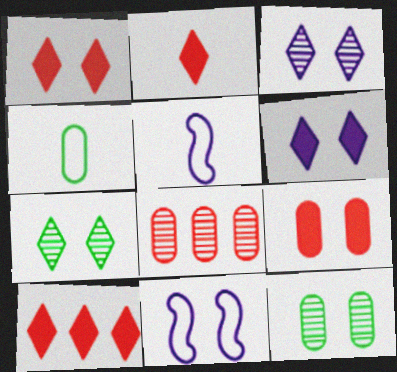[[1, 2, 10], 
[1, 11, 12], 
[5, 10, 12], 
[7, 9, 11]]